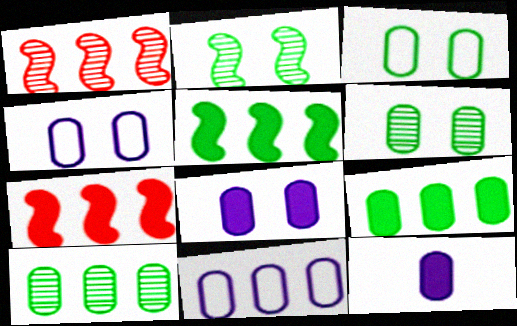[]